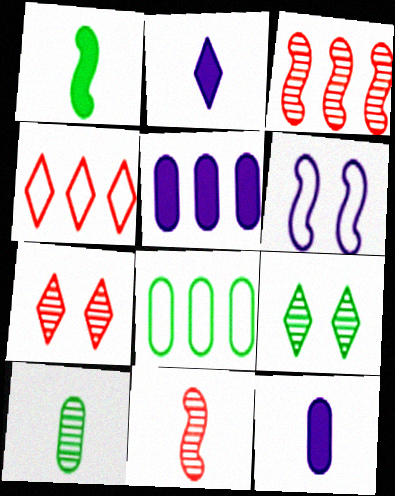[[1, 3, 6], 
[1, 8, 9], 
[2, 4, 9]]